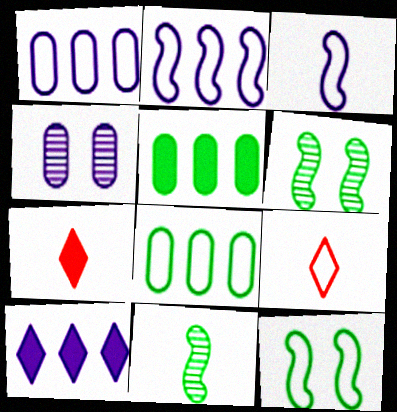[[1, 6, 7], 
[1, 9, 12], 
[3, 4, 10]]